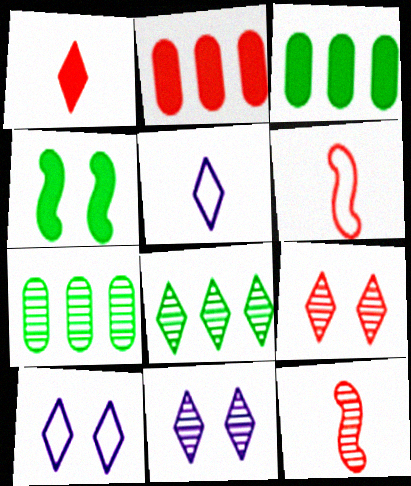[[1, 8, 10], 
[2, 6, 9], 
[3, 6, 11], 
[3, 10, 12], 
[7, 11, 12]]